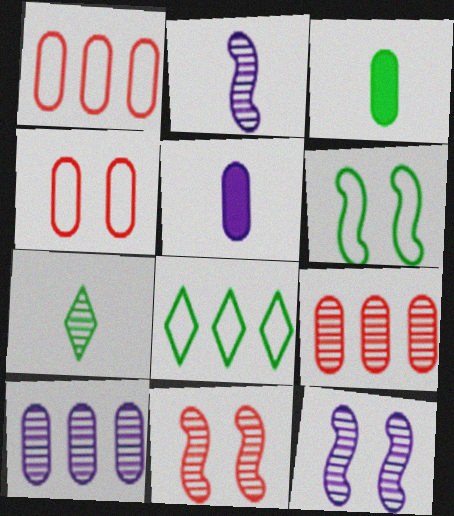[[3, 4, 10], 
[5, 8, 11], 
[7, 9, 12], 
[7, 10, 11]]